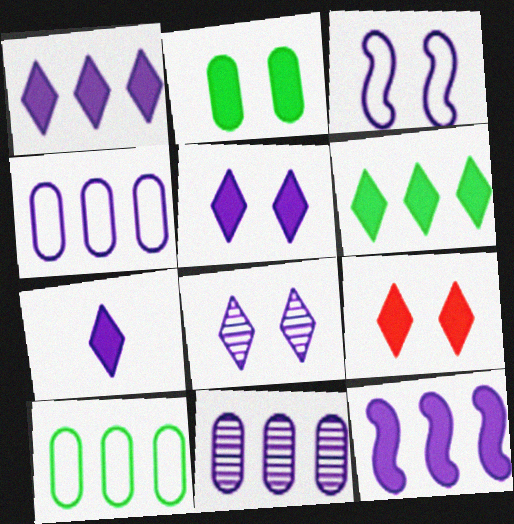[[1, 5, 7], 
[3, 7, 11], 
[6, 7, 9]]